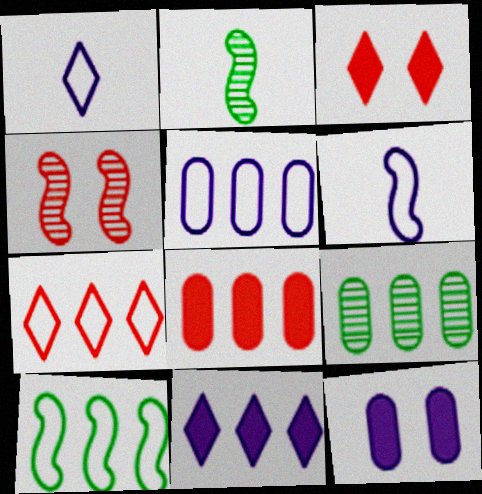[[2, 3, 5], 
[2, 7, 12], 
[3, 6, 9], 
[5, 7, 10], 
[5, 8, 9]]